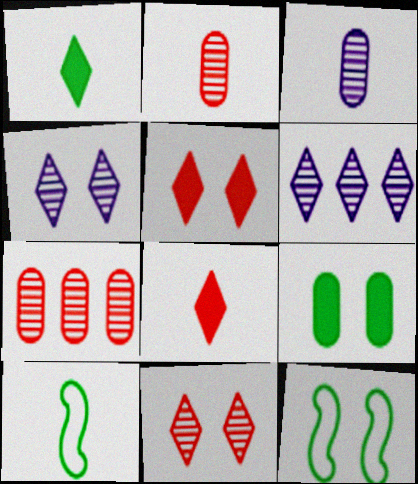[[3, 8, 10]]